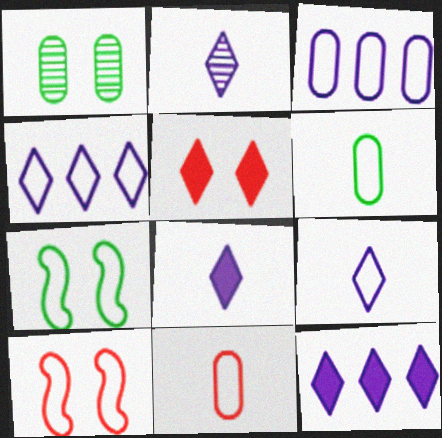[[2, 8, 9], 
[4, 6, 10], 
[4, 7, 11]]